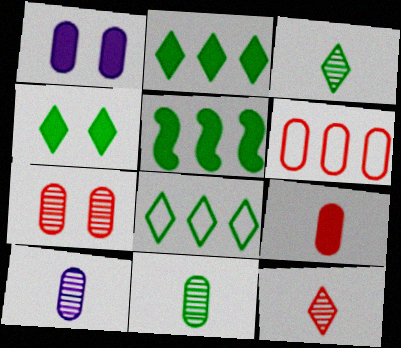[[1, 6, 11], 
[3, 4, 8], 
[6, 7, 9]]